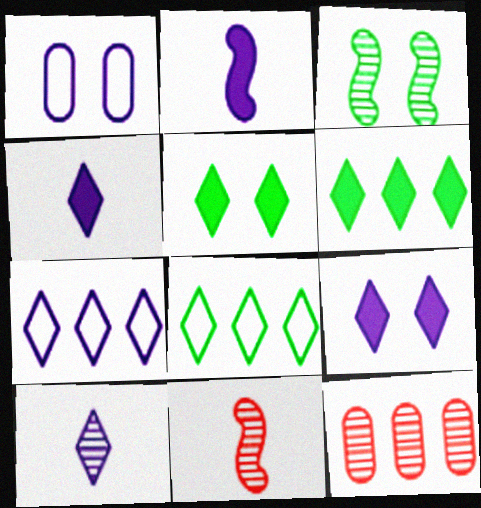[[1, 6, 11], 
[3, 10, 12], 
[7, 9, 10]]